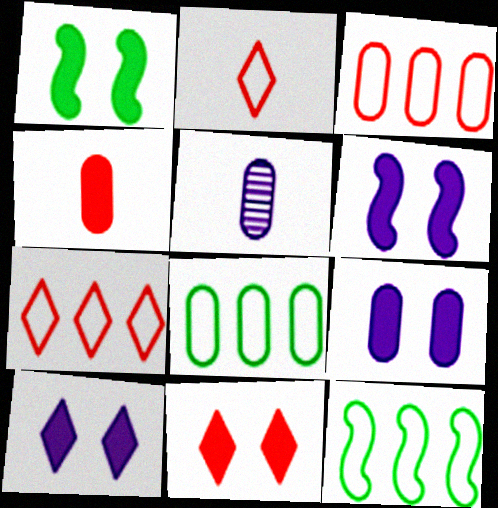[[1, 5, 7], 
[1, 9, 11], 
[5, 11, 12], 
[6, 9, 10]]